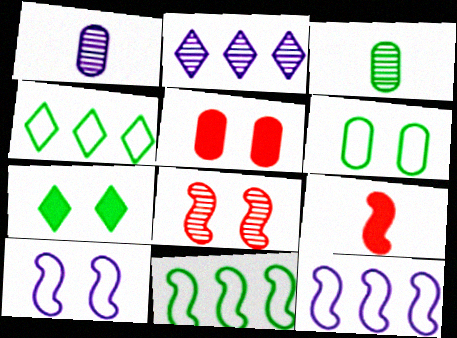[[2, 3, 8], 
[2, 6, 9], 
[3, 7, 11]]